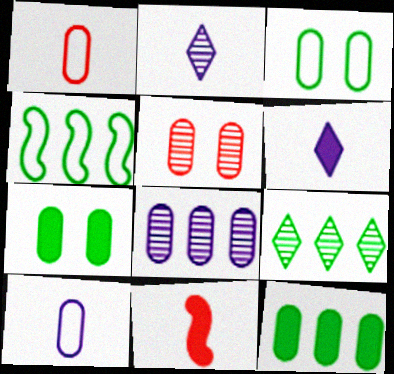[[1, 7, 8], 
[4, 5, 6], 
[4, 9, 12], 
[5, 10, 12]]